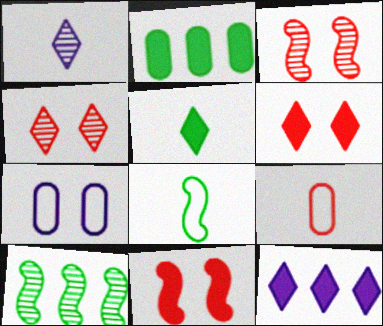[[5, 6, 12]]